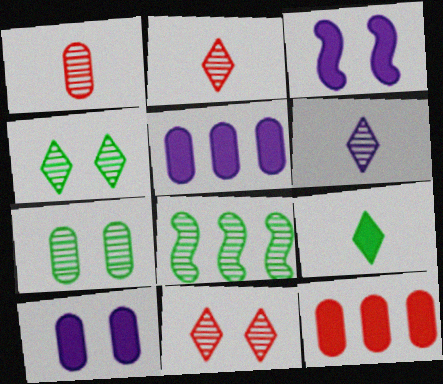[[3, 9, 12]]